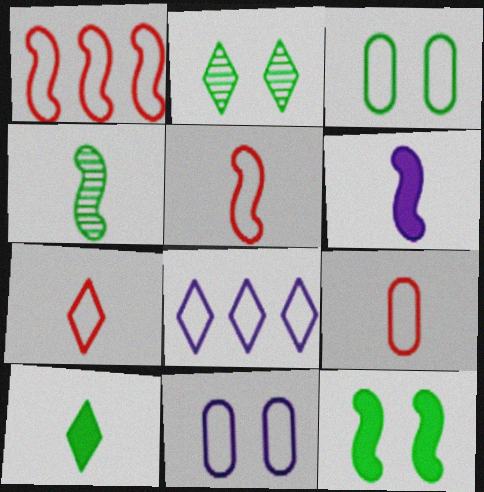[[2, 3, 12], 
[3, 5, 8], 
[4, 5, 6], 
[5, 7, 9]]